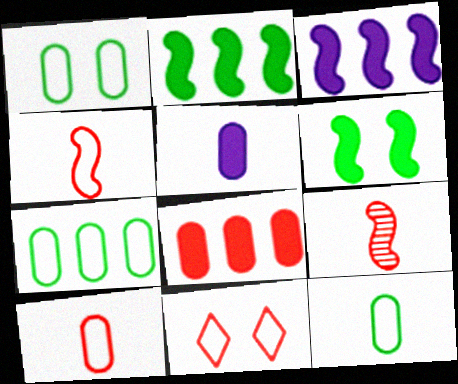[[1, 7, 12], 
[8, 9, 11]]